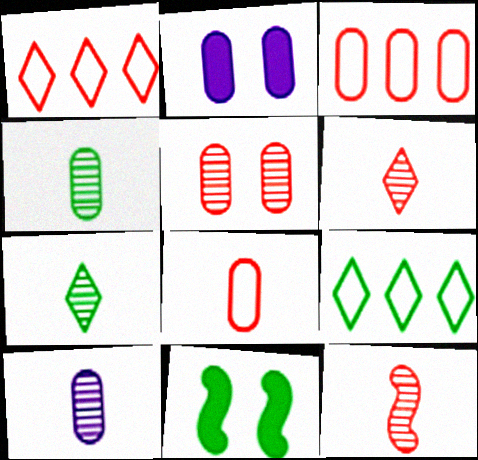[[1, 10, 11], 
[2, 3, 4], 
[2, 9, 12], 
[4, 9, 11], 
[7, 10, 12]]